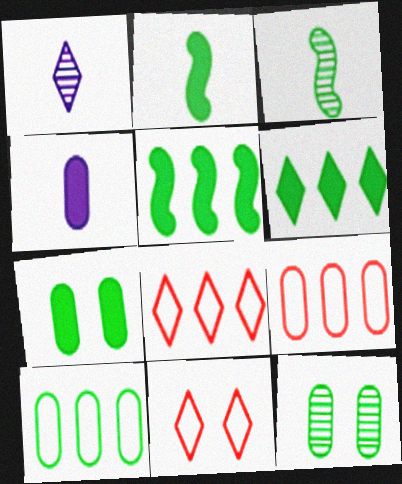[[1, 6, 11], 
[2, 6, 7], 
[4, 9, 12]]